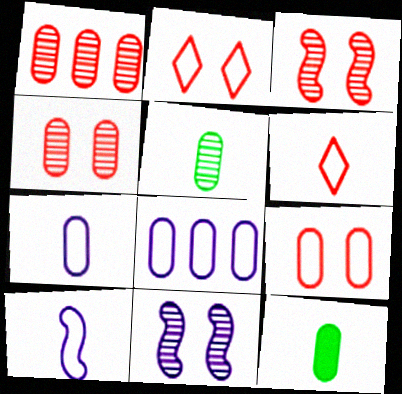[[4, 8, 12]]